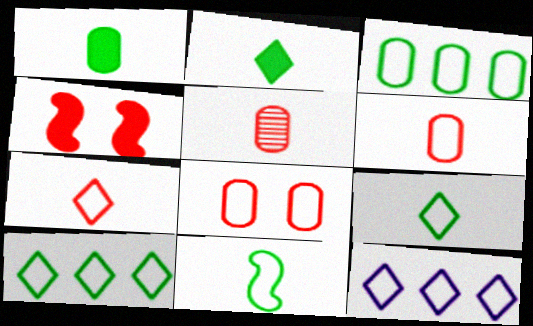[[8, 11, 12]]